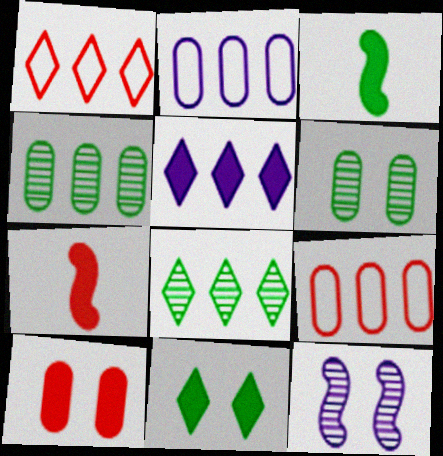[[1, 5, 8], 
[3, 5, 10]]